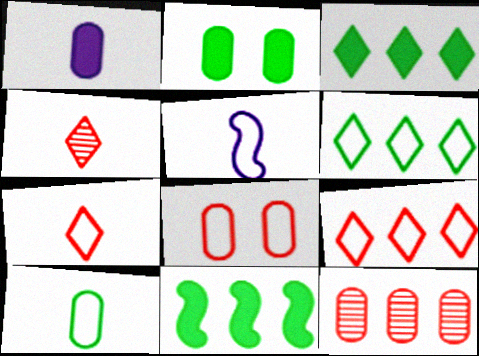[[5, 6, 8], 
[5, 7, 10]]